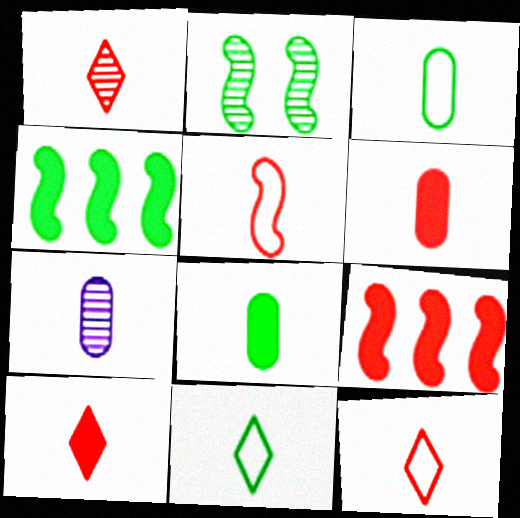[[1, 5, 6], 
[1, 10, 12], 
[3, 6, 7]]